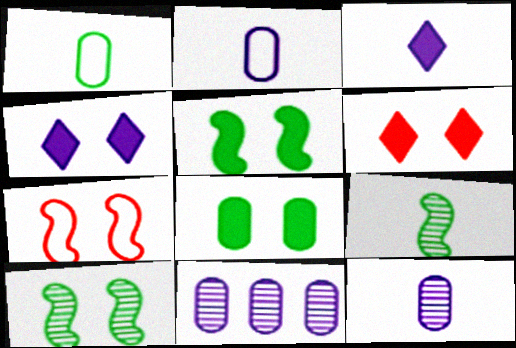[]